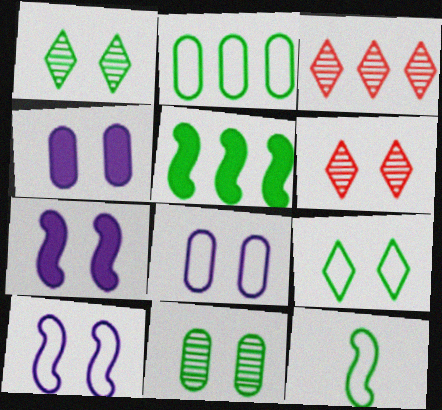[[2, 9, 12], 
[3, 4, 12]]